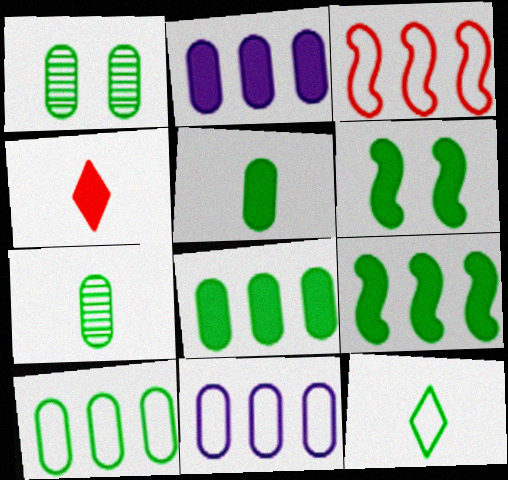[[1, 5, 10], 
[1, 9, 12], 
[2, 4, 6]]